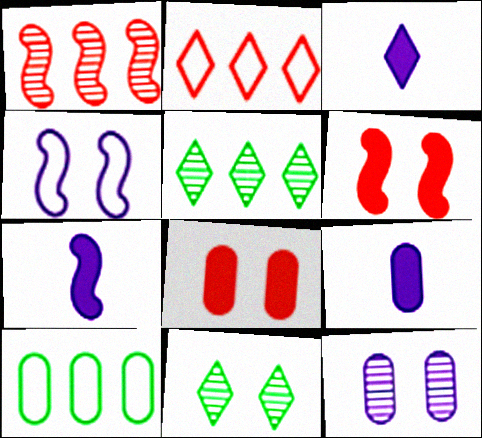[[2, 3, 11], 
[3, 7, 9], 
[4, 8, 11]]